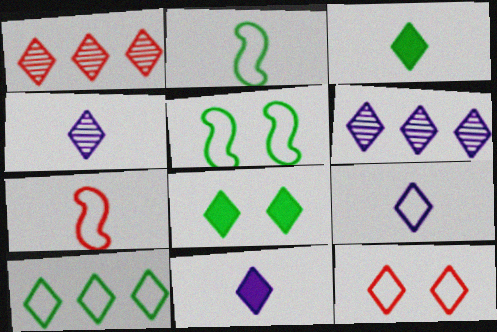[[1, 8, 9], 
[3, 6, 12], 
[4, 9, 11], 
[9, 10, 12]]